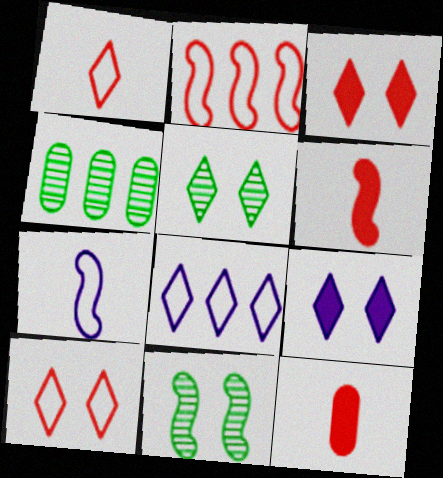[[3, 4, 7], 
[5, 9, 10], 
[8, 11, 12]]